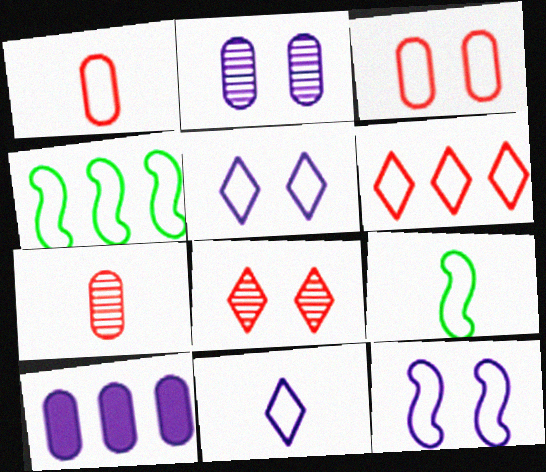[[1, 4, 5], 
[1, 9, 11], 
[3, 4, 11], 
[8, 9, 10]]